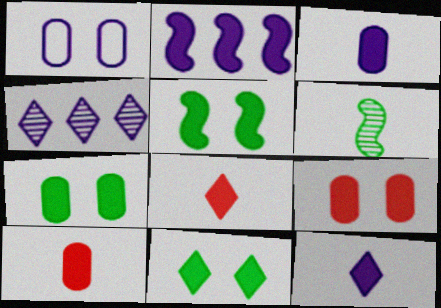[[2, 7, 8], 
[2, 10, 11], 
[5, 7, 11]]